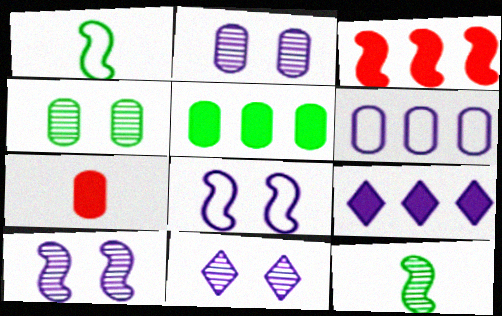[[1, 3, 10], 
[2, 10, 11], 
[3, 5, 9], 
[3, 8, 12], 
[4, 6, 7]]